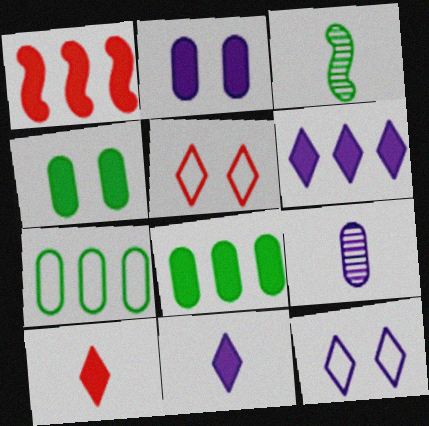[[1, 4, 11], 
[1, 6, 8]]